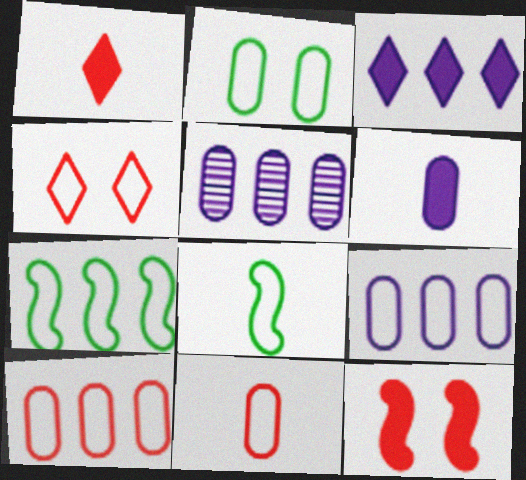[[2, 9, 11], 
[4, 8, 9]]